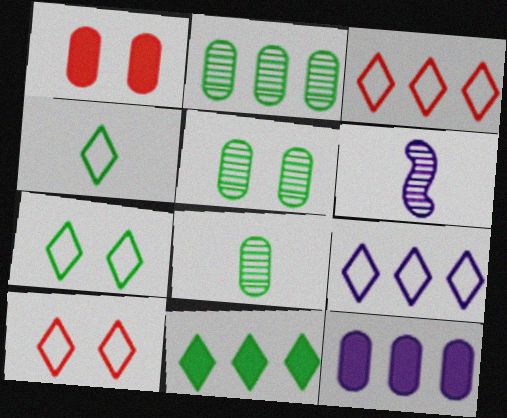[[2, 5, 8], 
[4, 9, 10]]